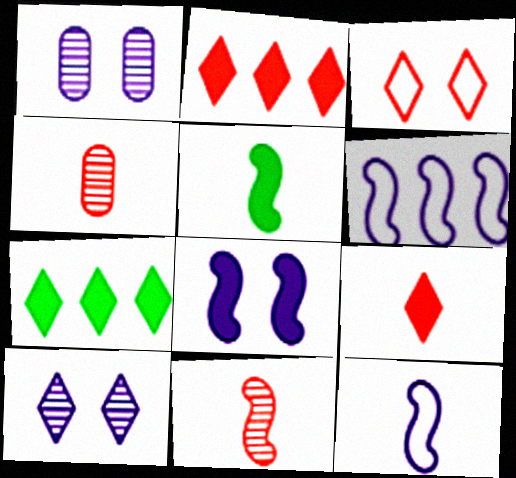[[5, 11, 12]]